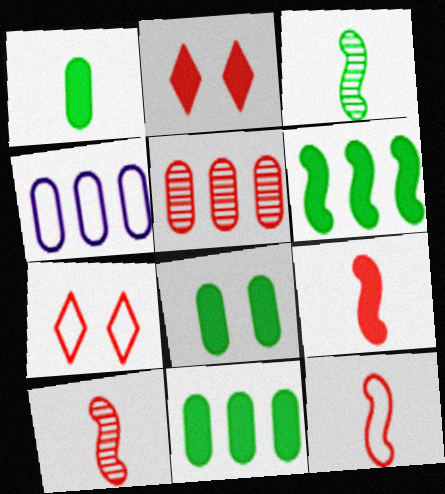[[1, 8, 11], 
[2, 3, 4], 
[2, 5, 12], 
[4, 5, 11], 
[5, 7, 9], 
[9, 10, 12]]